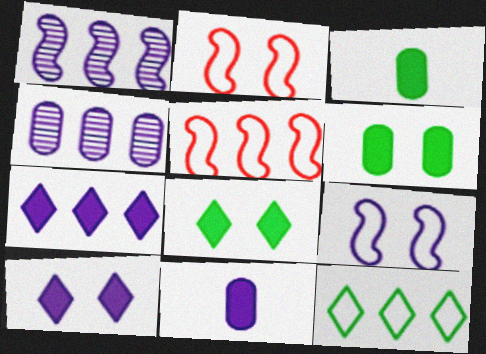[]